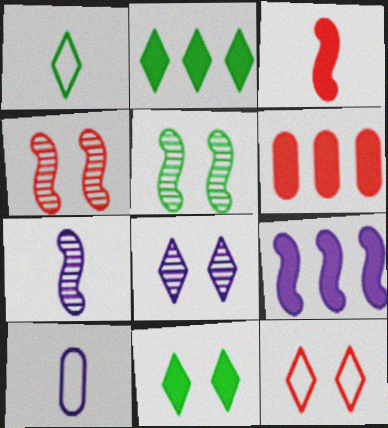[[2, 4, 10], 
[2, 6, 9], 
[8, 9, 10], 
[8, 11, 12]]